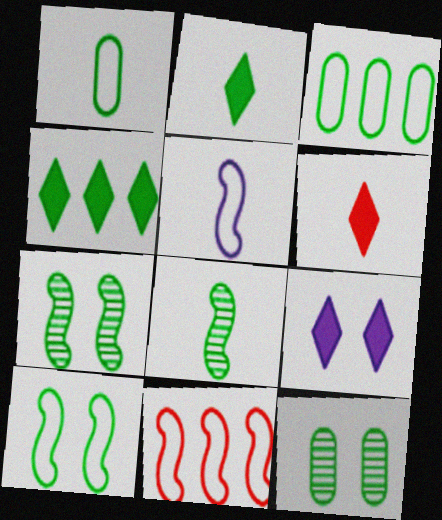[[1, 2, 8], 
[1, 4, 7], 
[2, 3, 7], 
[4, 6, 9], 
[5, 10, 11]]